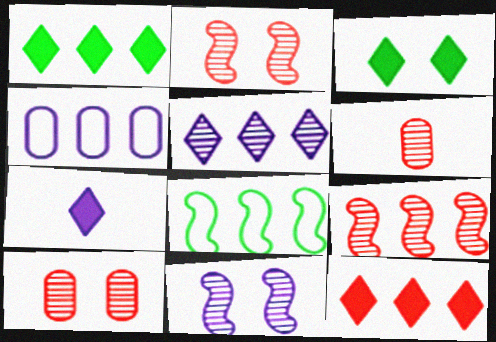[[1, 4, 9], 
[3, 7, 12], 
[4, 7, 11], 
[7, 8, 10]]